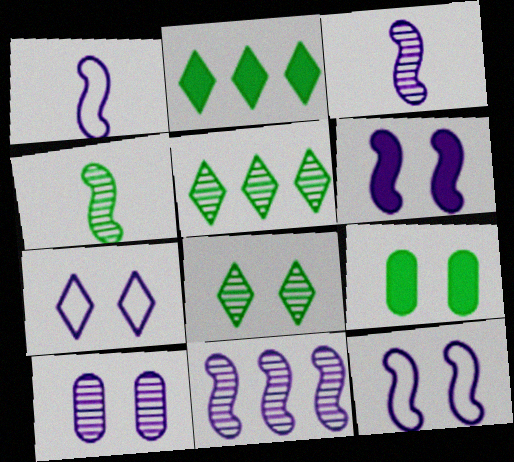[[1, 6, 11], 
[6, 7, 10]]